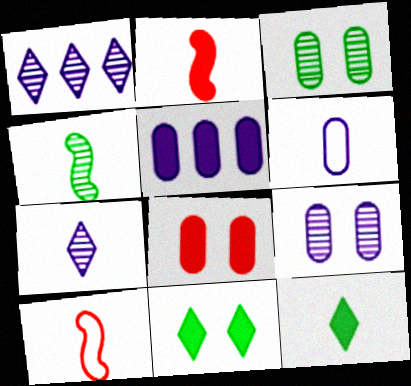[[2, 5, 11], 
[5, 6, 9]]